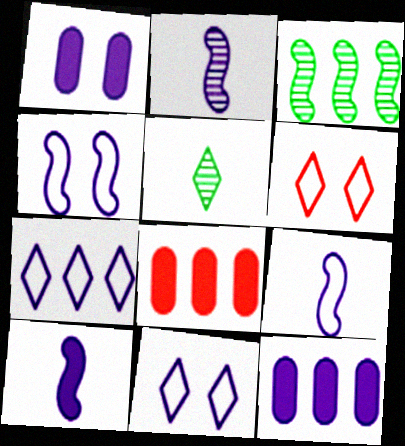[[1, 2, 7], 
[2, 9, 10], 
[2, 11, 12], 
[3, 7, 8], 
[4, 5, 8]]